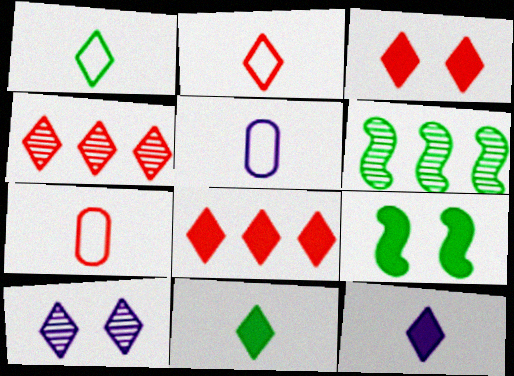[[1, 8, 10], 
[2, 3, 4], 
[3, 5, 6], 
[4, 5, 9]]